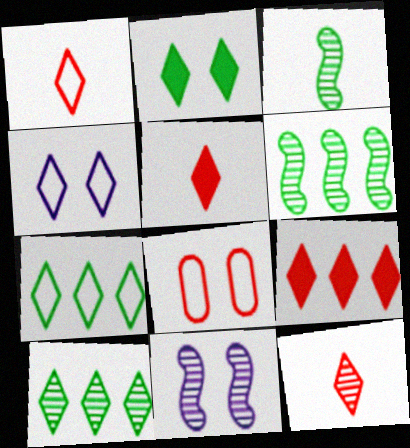[[1, 4, 7], 
[1, 5, 12], 
[2, 8, 11], 
[4, 5, 10]]